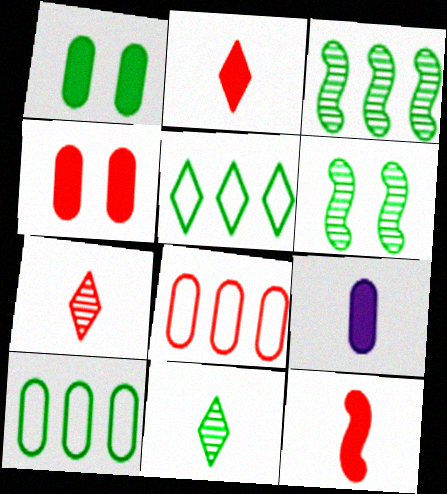[]